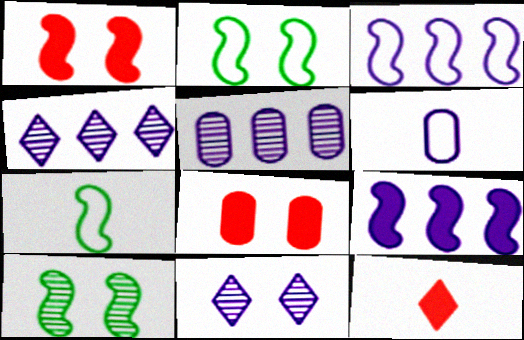[[2, 5, 12], 
[2, 8, 11], 
[4, 7, 8], 
[6, 9, 11]]